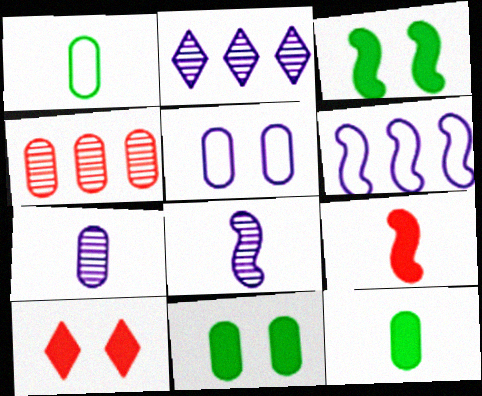[[4, 5, 12]]